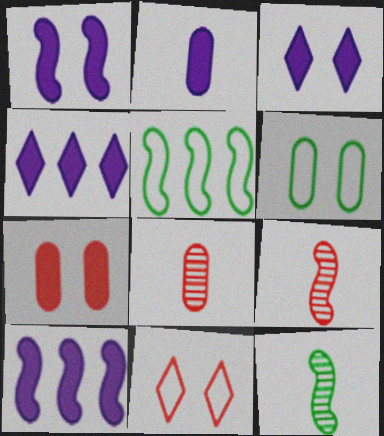[[1, 2, 4], 
[1, 5, 9], 
[2, 3, 10], 
[3, 5, 8], 
[4, 6, 9]]